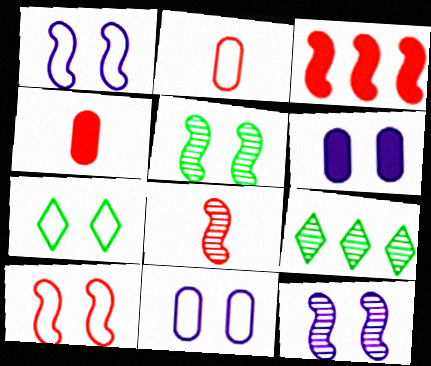[[1, 4, 9], 
[3, 8, 10], 
[7, 10, 11]]